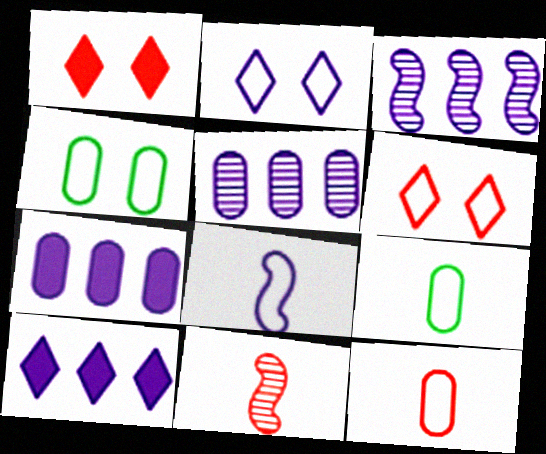[[1, 3, 9], 
[4, 10, 11]]